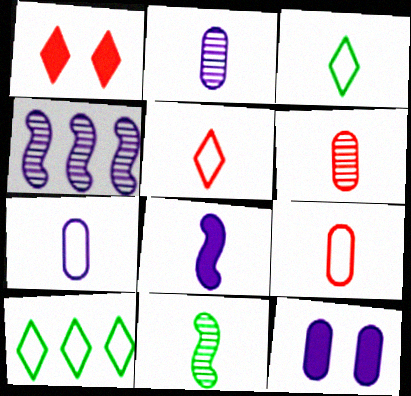[[3, 6, 8]]